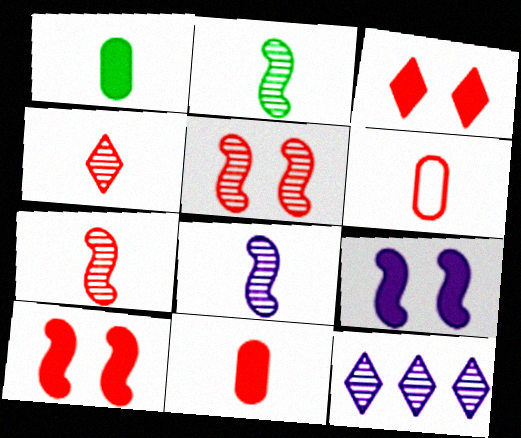[[2, 7, 8]]